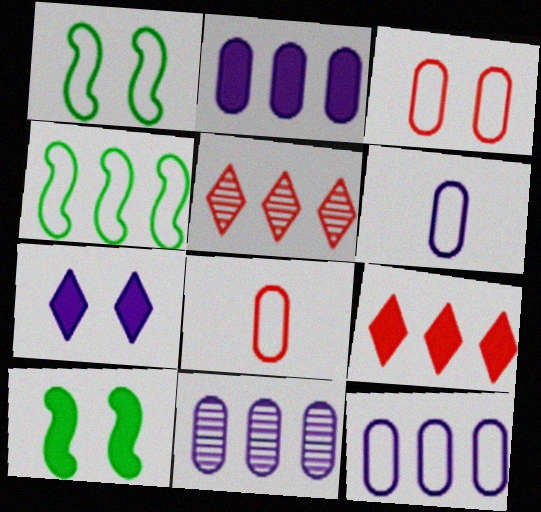[[2, 4, 5], 
[2, 11, 12], 
[4, 9, 11], 
[5, 6, 10]]